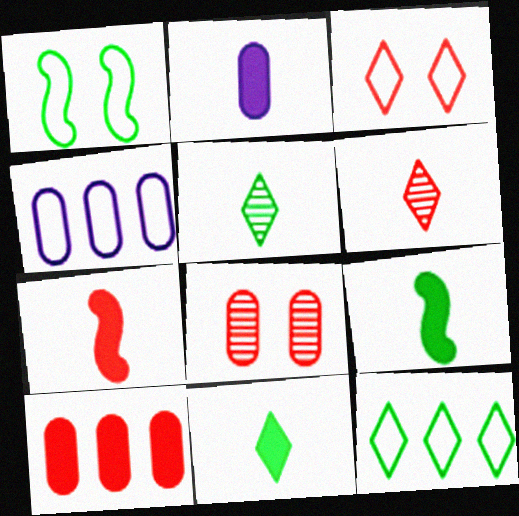[[2, 7, 11]]